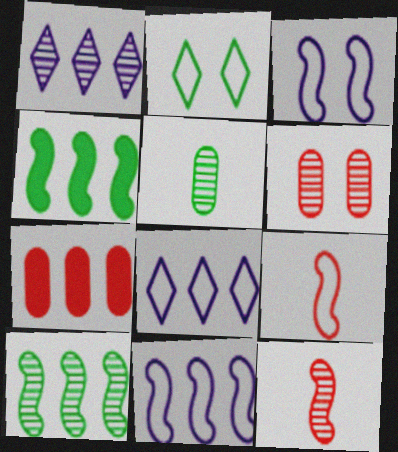[[2, 4, 5], 
[3, 4, 12], 
[7, 8, 10]]